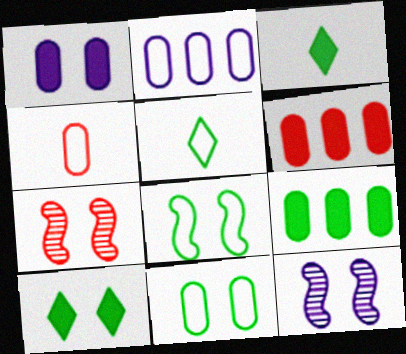[[2, 3, 7], 
[2, 4, 11], 
[5, 6, 12]]